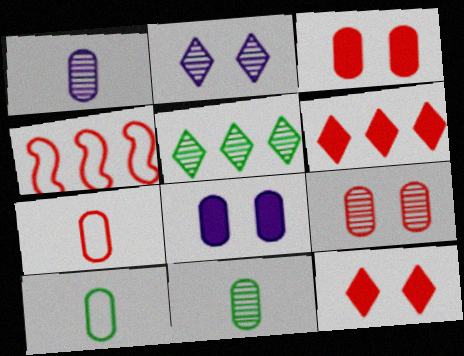[]